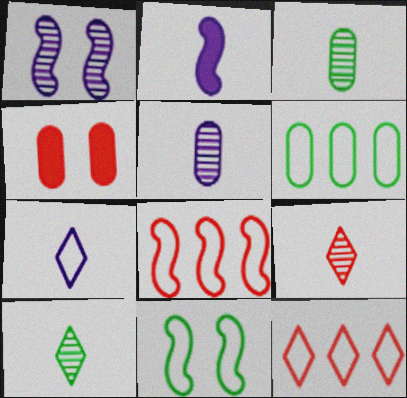[[2, 5, 7], 
[4, 5, 6], 
[4, 8, 9]]